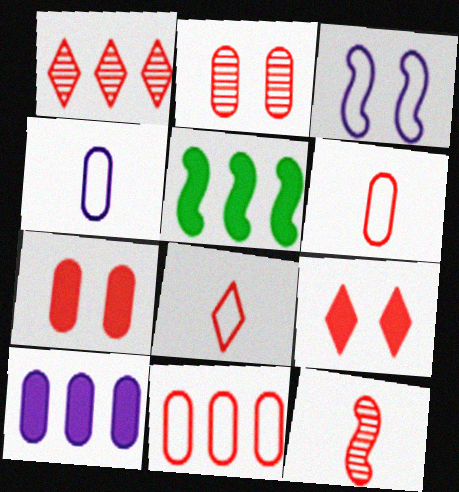[[1, 2, 12], 
[1, 8, 9], 
[3, 5, 12], 
[9, 11, 12]]